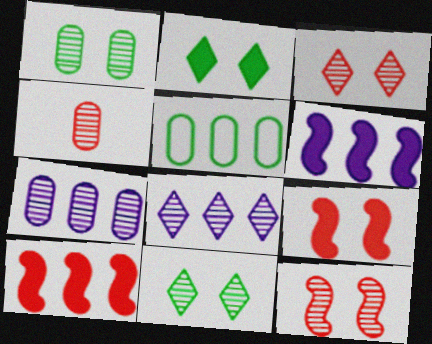[[1, 4, 7], 
[5, 8, 10]]